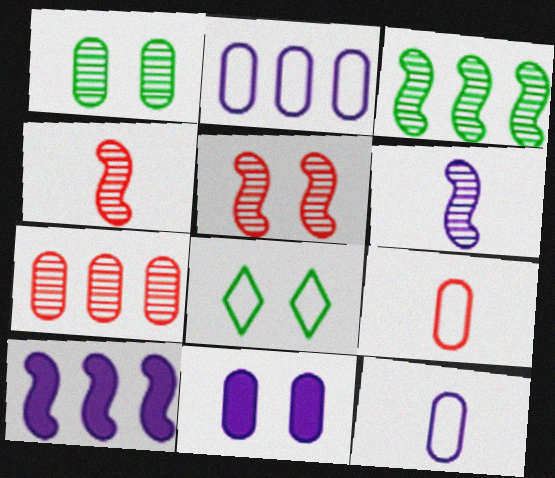[[3, 5, 6], 
[5, 8, 11]]